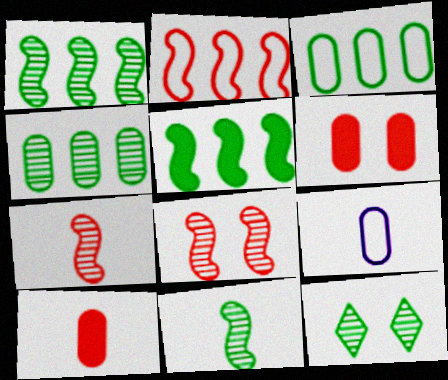[[4, 6, 9], 
[4, 11, 12]]